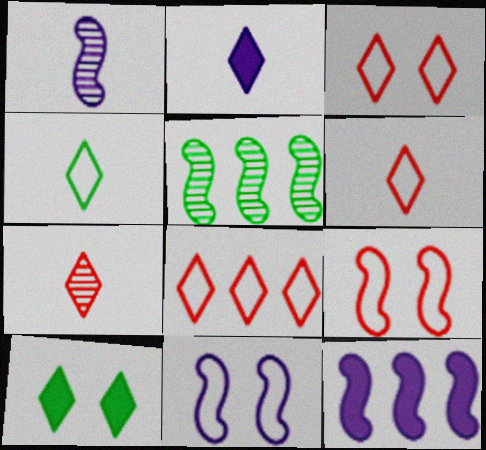[[1, 11, 12], 
[2, 4, 7], 
[3, 6, 8]]